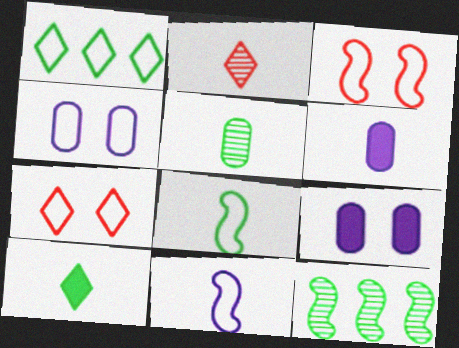[[2, 6, 8], 
[5, 8, 10], 
[6, 7, 12]]